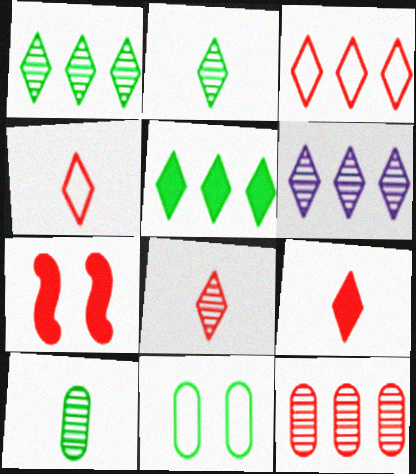[[3, 5, 6], 
[4, 7, 12], 
[4, 8, 9]]